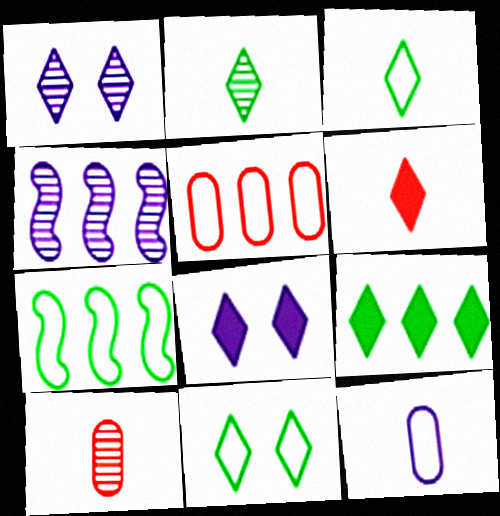[[2, 9, 11], 
[4, 5, 9], 
[4, 8, 12], 
[6, 8, 9], 
[7, 8, 10]]